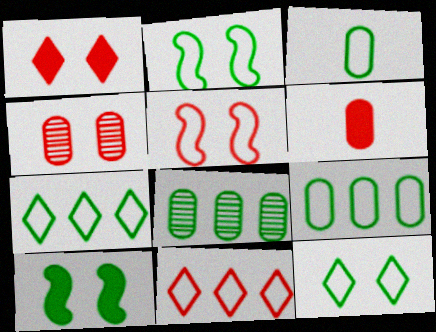[[1, 4, 5], 
[2, 3, 7]]